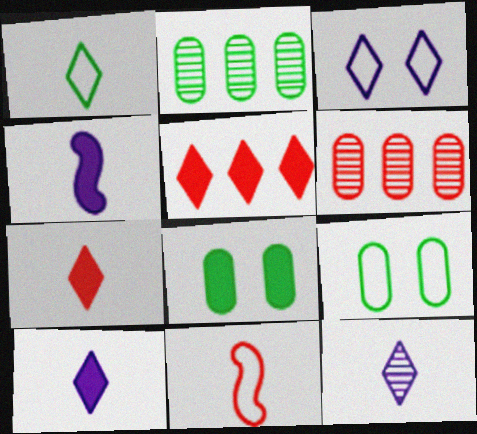[[1, 7, 12], 
[4, 5, 8]]